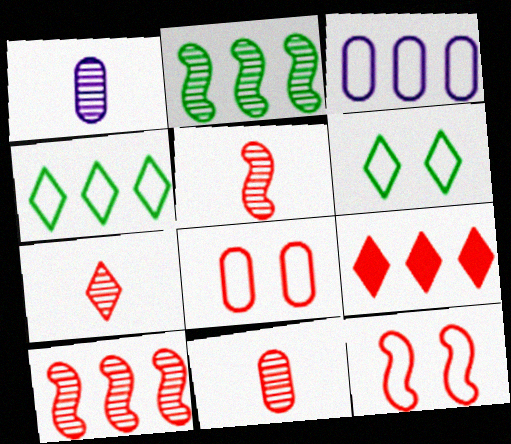[[2, 3, 9], 
[5, 7, 11], 
[5, 8, 9], 
[9, 11, 12]]